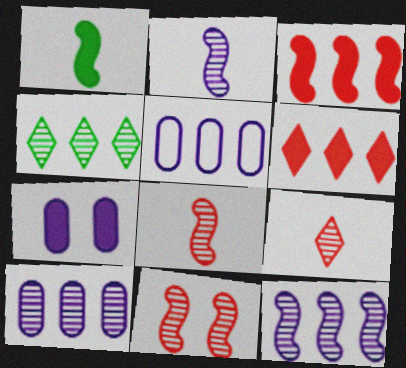[[1, 6, 7], 
[3, 4, 5]]